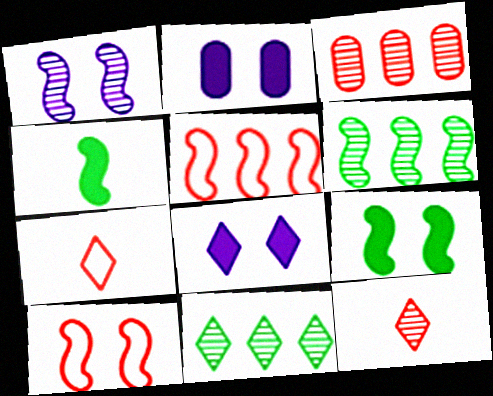[[1, 4, 5], 
[1, 9, 10], 
[2, 6, 7], 
[7, 8, 11]]